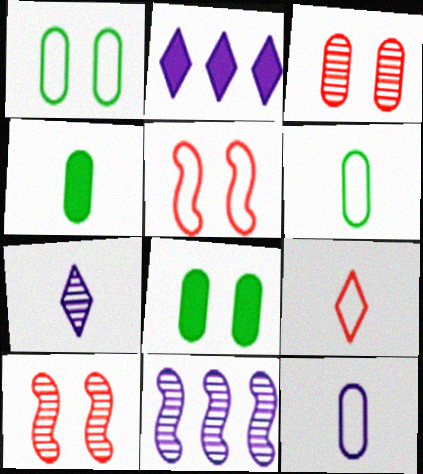[[2, 6, 10], 
[8, 9, 11]]